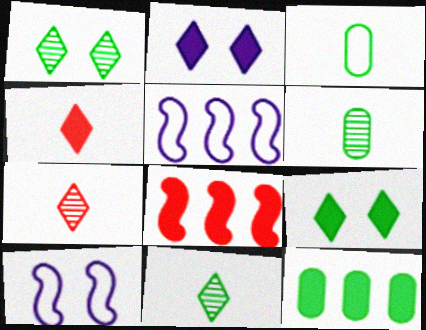[[7, 10, 12]]